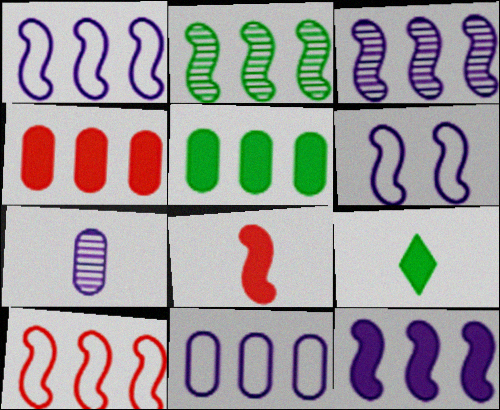[[1, 3, 12], 
[2, 6, 8], 
[2, 10, 12]]